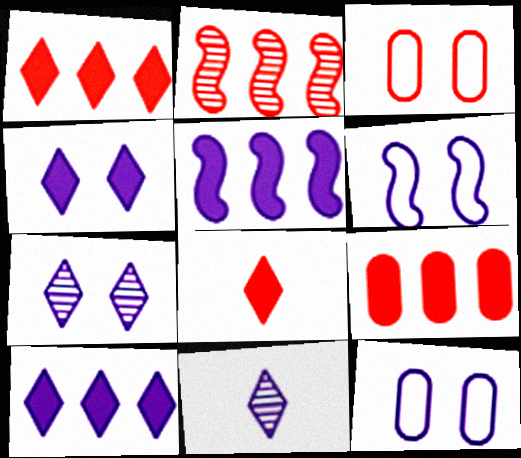[[2, 3, 8], 
[5, 11, 12]]